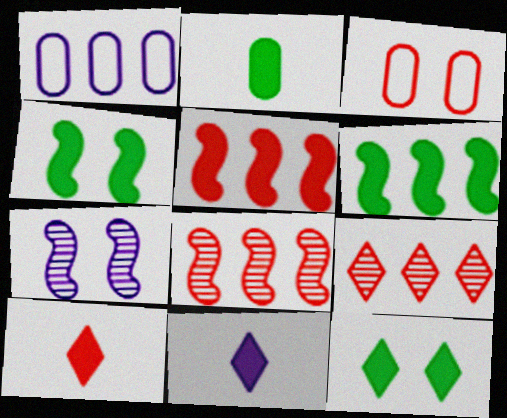[[1, 6, 9], 
[1, 7, 11], 
[2, 6, 12], 
[3, 7, 12], 
[3, 8, 10]]